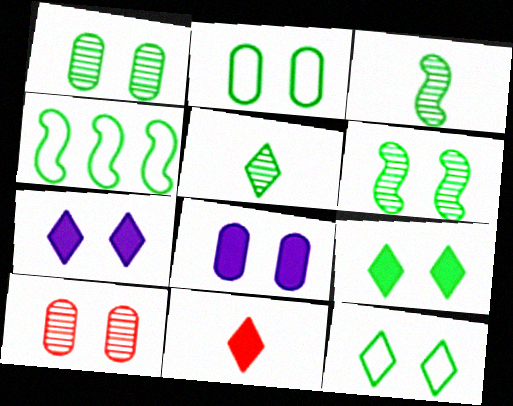[[2, 6, 9], 
[2, 8, 10]]